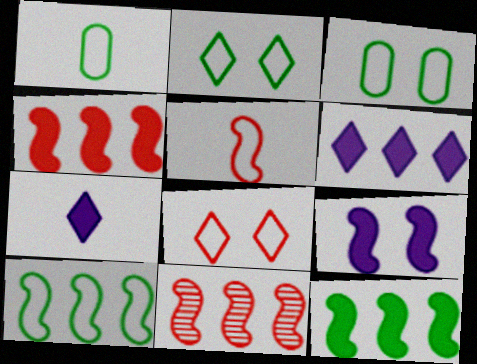[[1, 2, 10], 
[3, 7, 11]]